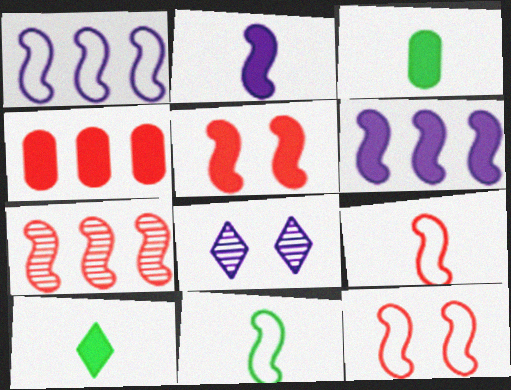[[1, 11, 12], 
[4, 8, 11], 
[5, 7, 9]]